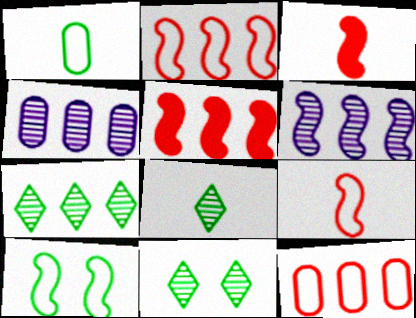[[3, 6, 10], 
[7, 8, 11]]